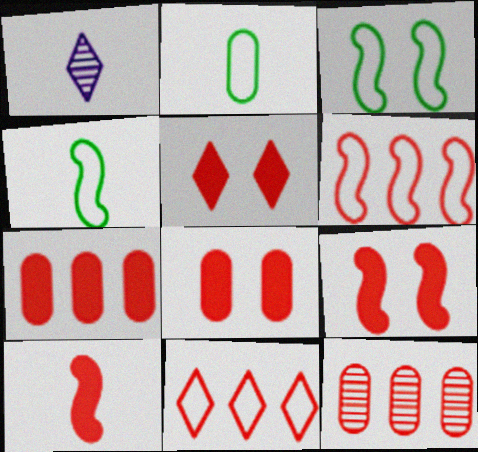[[1, 2, 10], 
[1, 3, 7], 
[5, 7, 10], 
[5, 8, 9]]